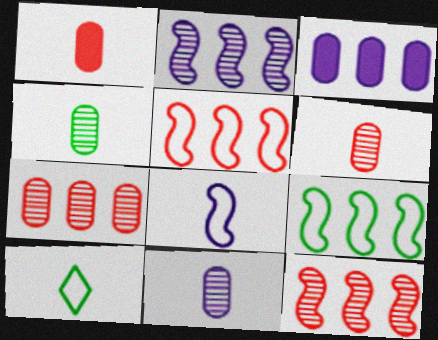[[4, 6, 11]]